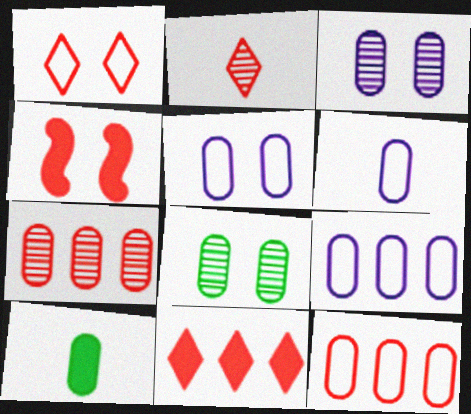[[1, 2, 11], 
[2, 4, 12], 
[3, 10, 12], 
[5, 6, 9], 
[5, 7, 10]]